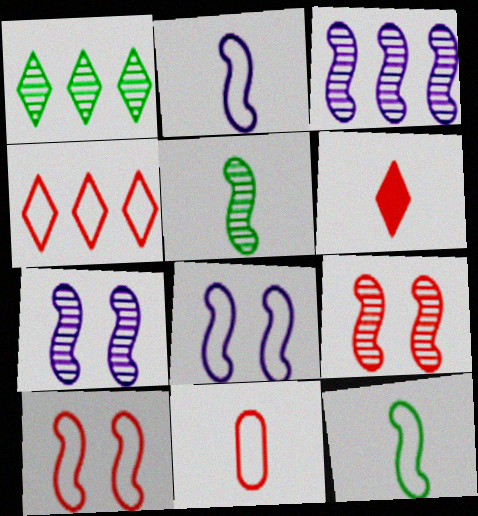[[3, 5, 9], 
[4, 10, 11]]